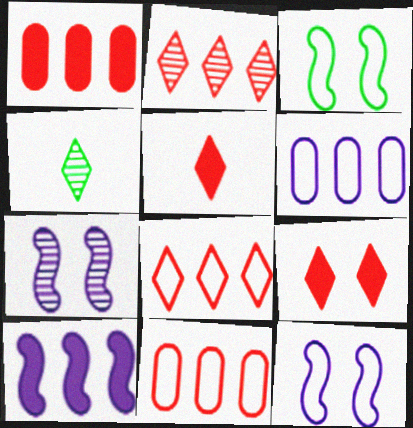[[1, 4, 12]]